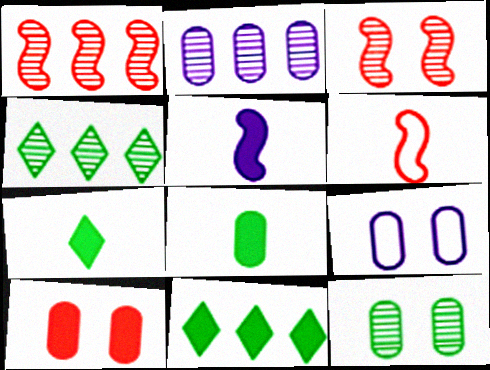[[1, 2, 4], 
[1, 7, 9], 
[5, 10, 11], 
[9, 10, 12]]